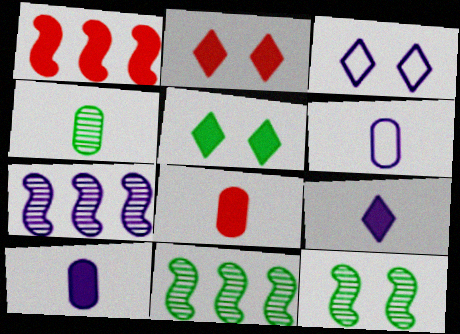[[1, 2, 8], 
[1, 3, 4], 
[1, 5, 10], 
[2, 6, 11], 
[3, 7, 10], 
[3, 8, 11], 
[4, 6, 8]]